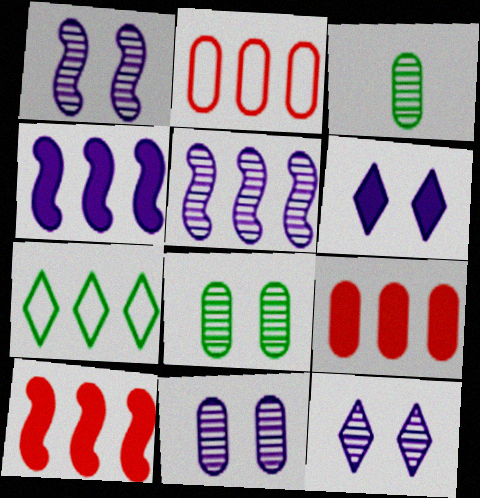[[1, 11, 12], 
[5, 7, 9]]